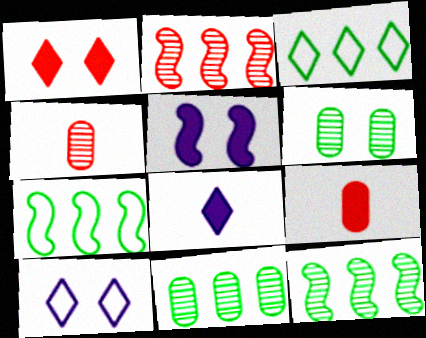[[3, 4, 5], 
[9, 10, 12]]